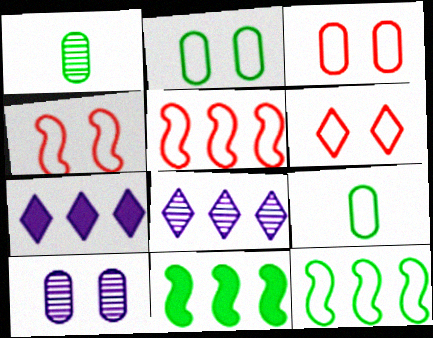[[1, 4, 7], 
[3, 4, 6]]